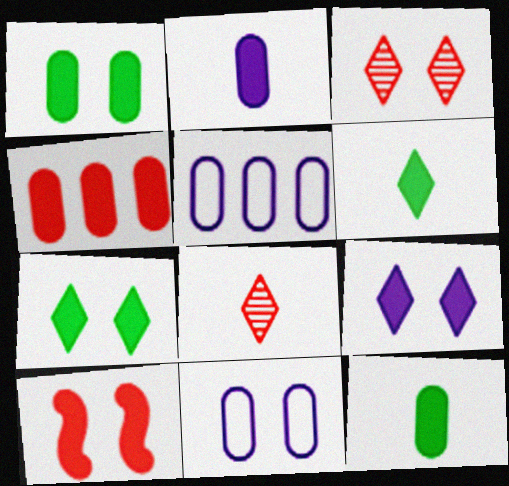[[1, 2, 4], 
[1, 9, 10]]